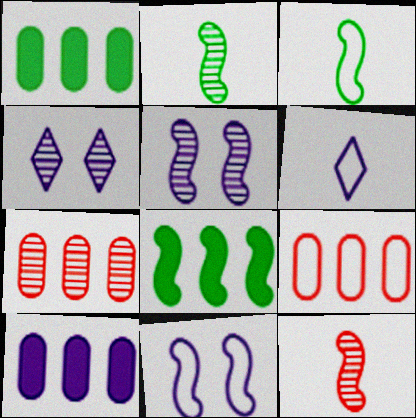[[2, 4, 7], 
[5, 6, 10], 
[8, 11, 12]]